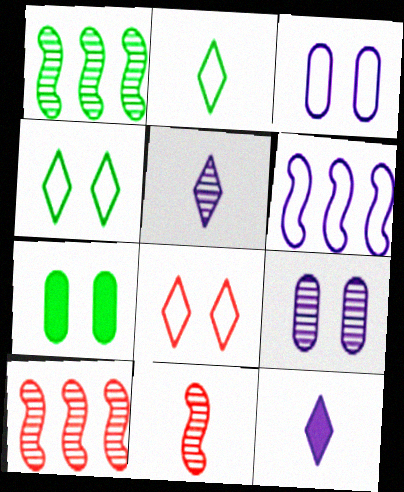[[1, 2, 7], 
[6, 9, 12]]